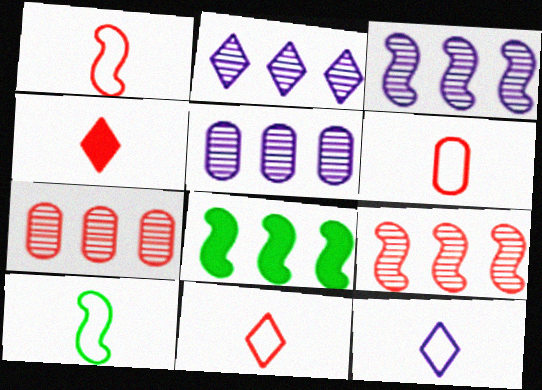[[1, 6, 11], 
[2, 3, 5], 
[6, 10, 12]]